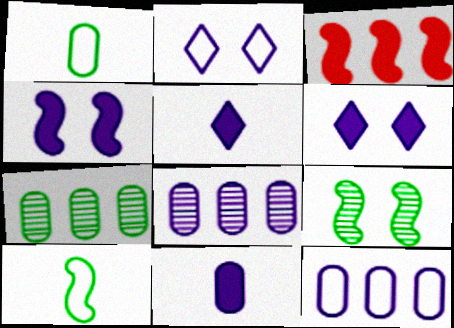[]